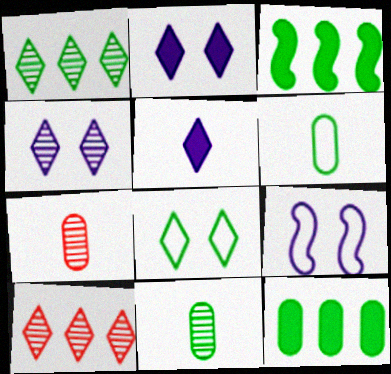[[3, 8, 11], 
[5, 8, 10]]